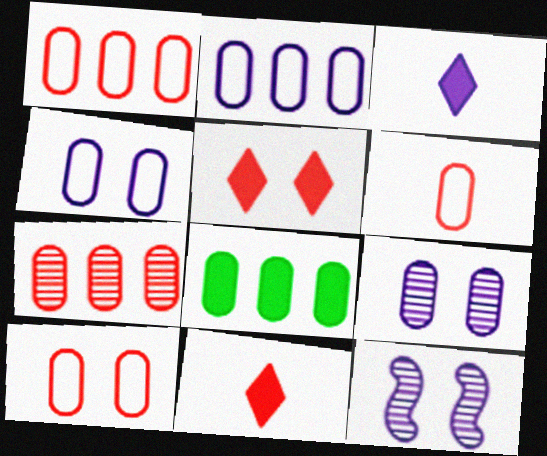[[1, 6, 10], 
[2, 3, 12], 
[2, 7, 8], 
[6, 8, 9]]